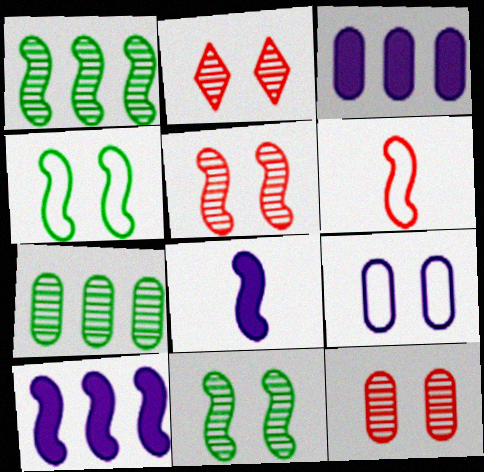[[2, 5, 12], 
[6, 10, 11]]